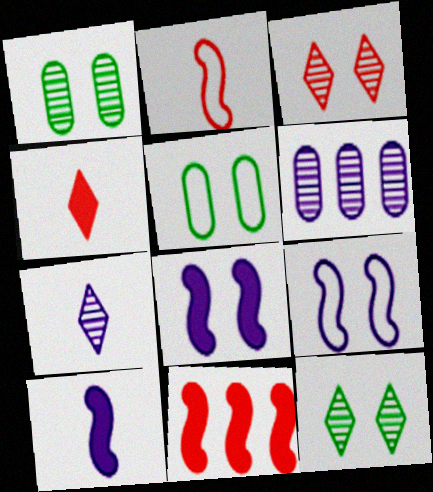[[3, 5, 8], 
[5, 7, 11]]